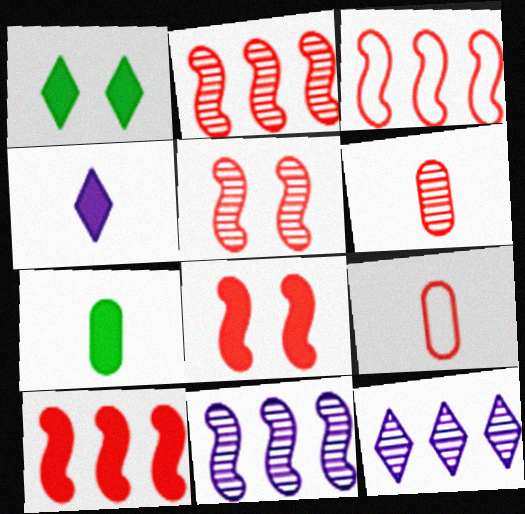[[1, 9, 11], 
[2, 3, 10]]